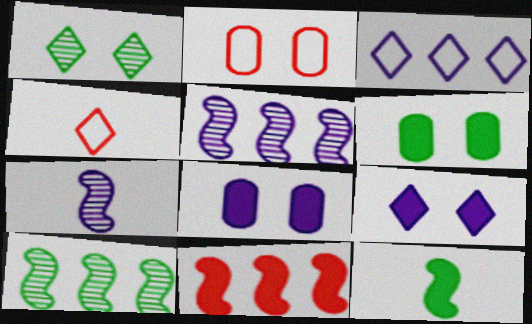[[3, 7, 8], 
[4, 5, 6], 
[4, 8, 10]]